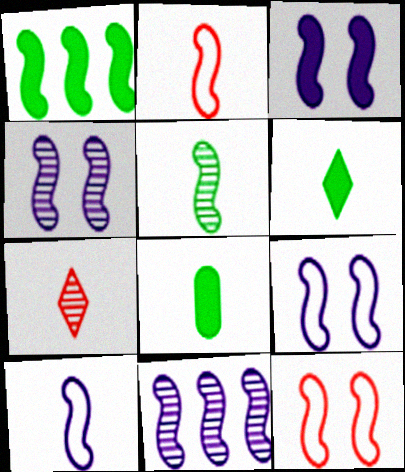[[1, 2, 4], 
[3, 4, 9], 
[3, 10, 11], 
[7, 8, 10]]